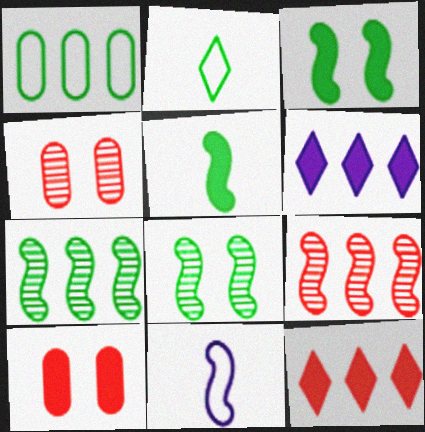[[1, 6, 9], 
[3, 9, 11], 
[5, 6, 10]]